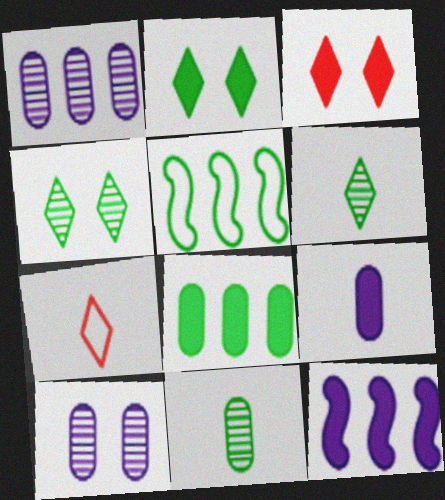[[2, 5, 11]]